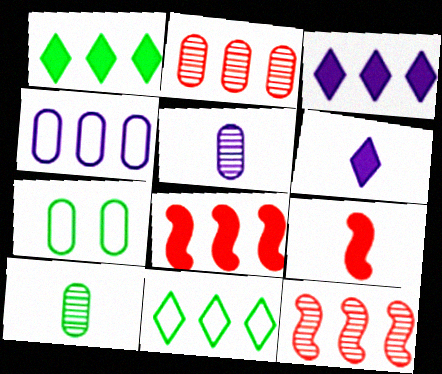[[1, 4, 12], 
[6, 7, 12]]